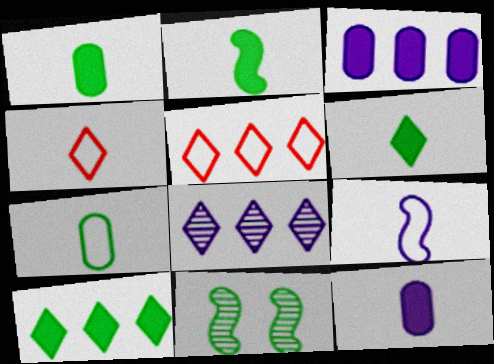[[1, 2, 6], 
[3, 4, 11], 
[4, 7, 9], 
[5, 8, 10], 
[5, 11, 12], 
[7, 10, 11]]